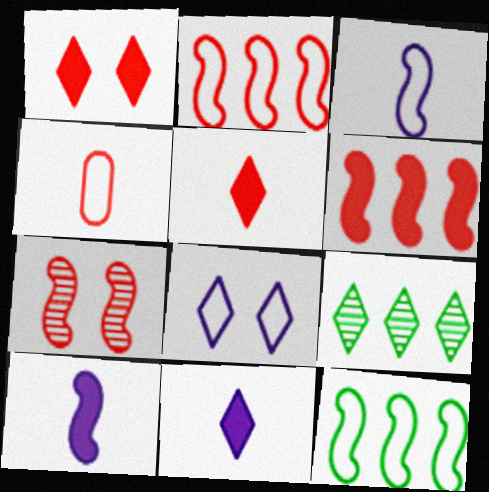[[4, 8, 12], 
[5, 8, 9], 
[7, 10, 12]]